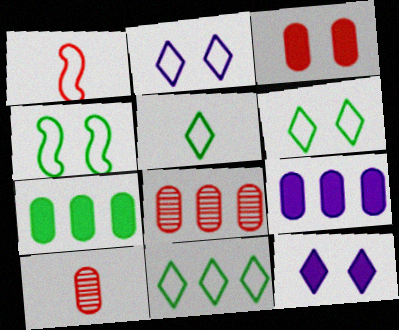[[5, 6, 11]]